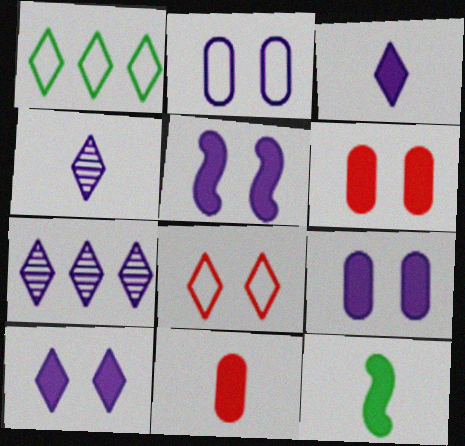[[3, 11, 12], 
[5, 9, 10]]